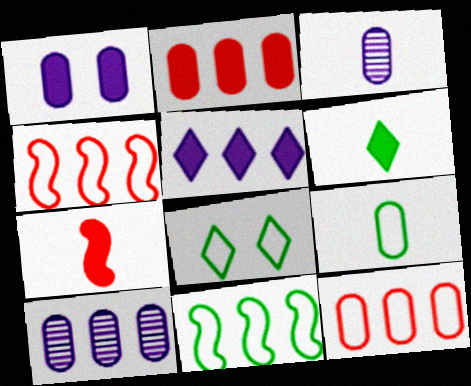[[7, 8, 10], 
[8, 9, 11]]